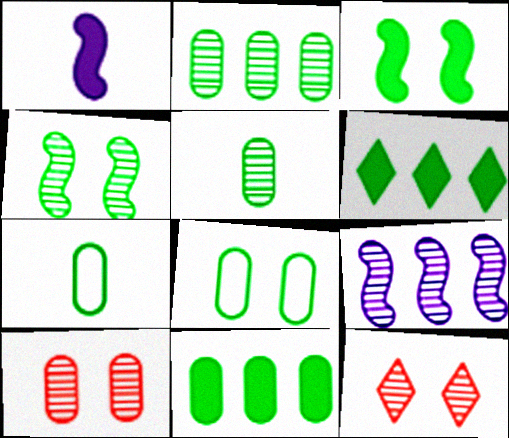[[4, 6, 7], 
[5, 8, 11], 
[5, 9, 12]]